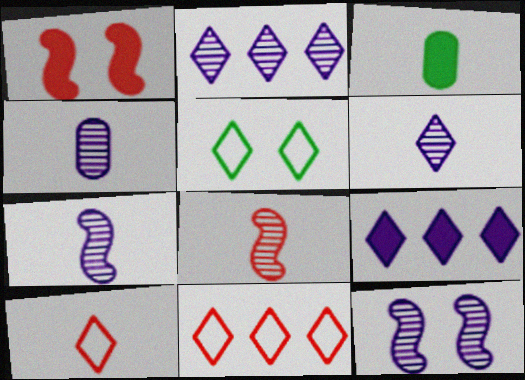[[1, 3, 9], 
[2, 4, 12], 
[3, 7, 10], 
[3, 11, 12], 
[4, 6, 7]]